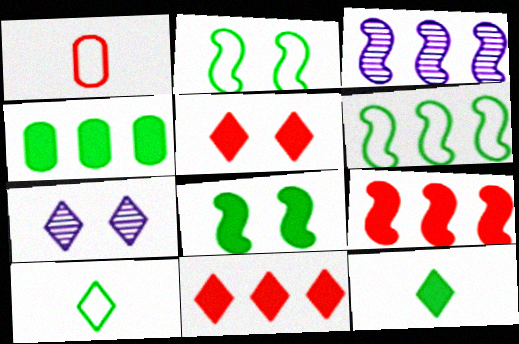[[3, 6, 9], 
[4, 8, 12], 
[7, 10, 11]]